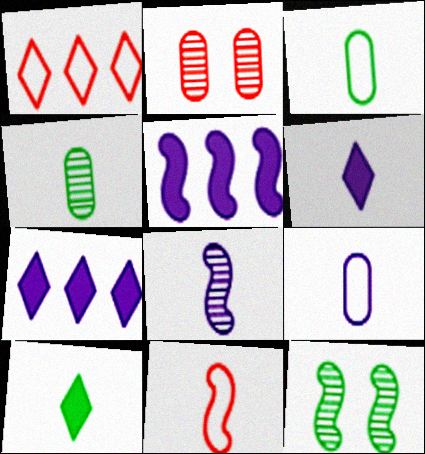[[4, 6, 11], 
[5, 11, 12], 
[6, 8, 9]]